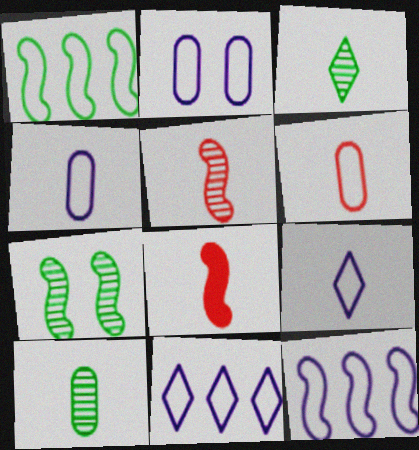[[2, 9, 12], 
[3, 4, 8], 
[7, 8, 12], 
[8, 9, 10]]